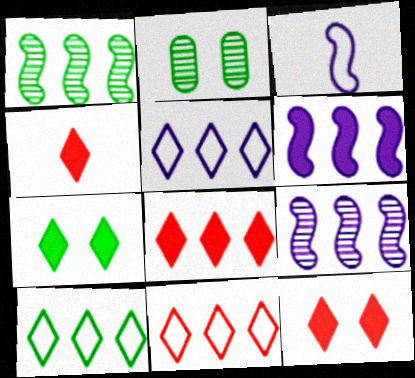[[2, 3, 8], 
[4, 8, 12], 
[5, 10, 11]]